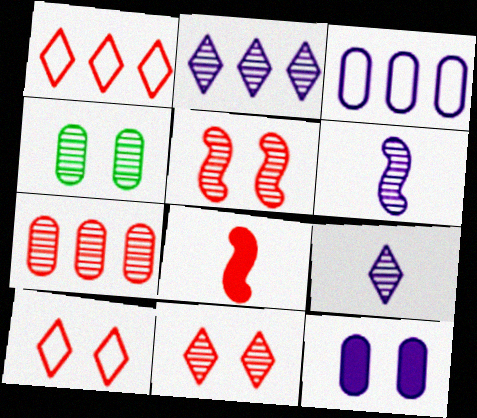[[7, 8, 10]]